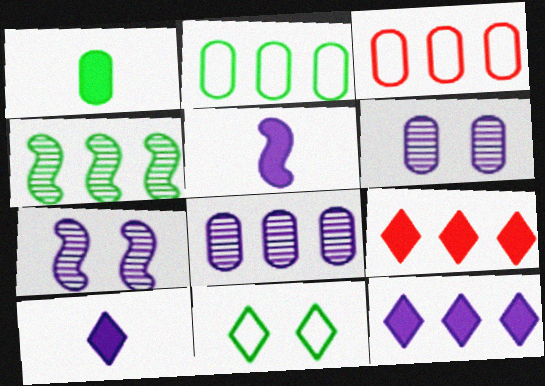[[1, 3, 6], 
[1, 4, 11], 
[3, 4, 12]]